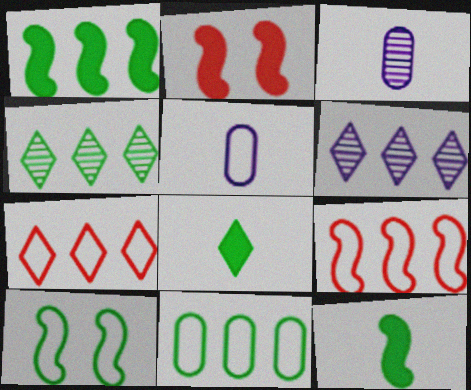[[1, 4, 11], 
[2, 4, 5], 
[5, 7, 10]]